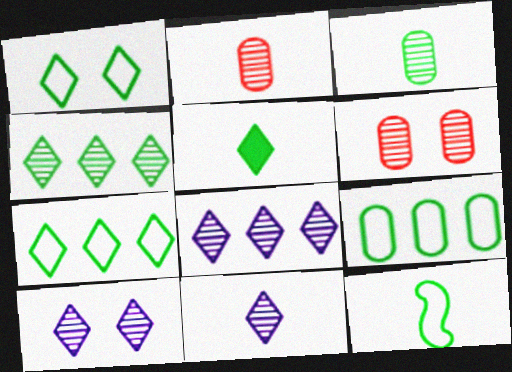[[1, 4, 5], 
[1, 9, 12], 
[3, 5, 12], 
[8, 10, 11]]